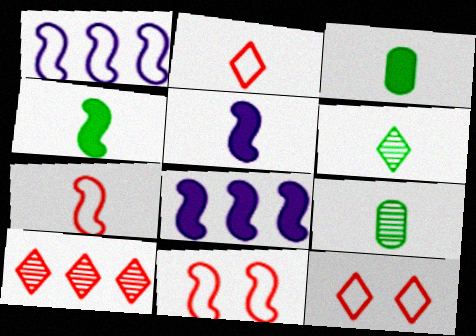[[2, 5, 9], 
[8, 9, 12]]